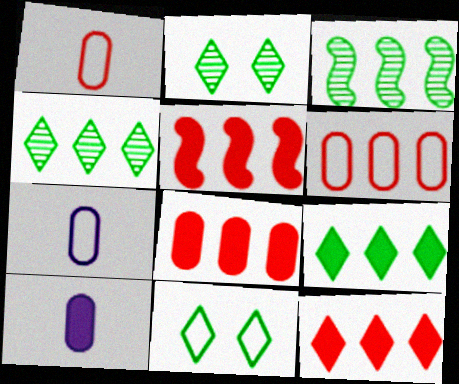[[2, 5, 7], 
[5, 8, 12]]